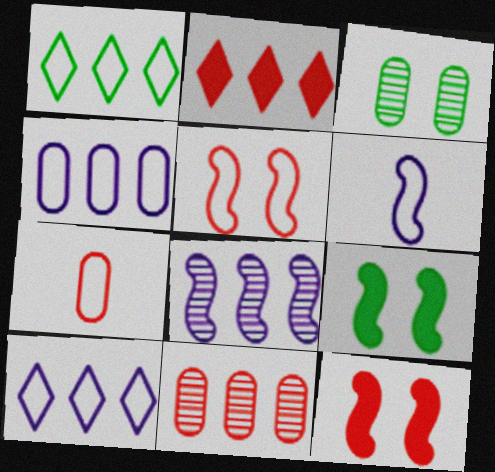[[2, 3, 6]]